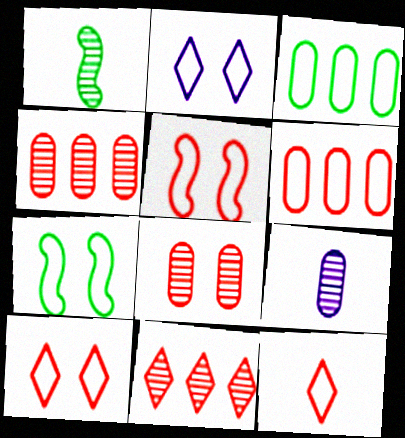[[5, 6, 12]]